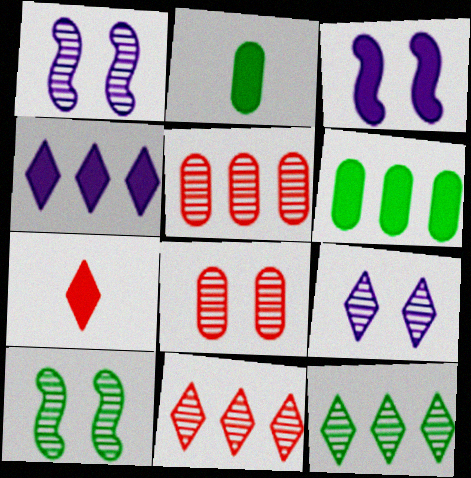[[3, 6, 7], 
[8, 9, 10]]